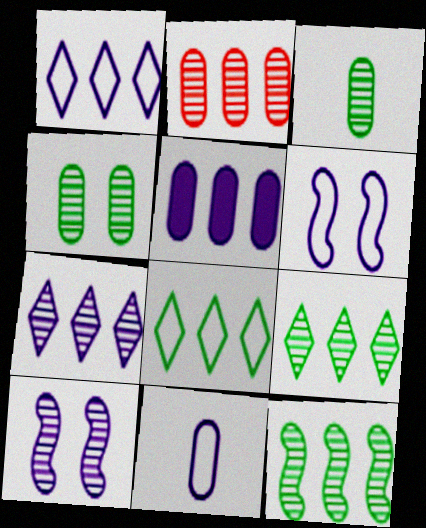[[1, 6, 11], 
[2, 7, 12]]